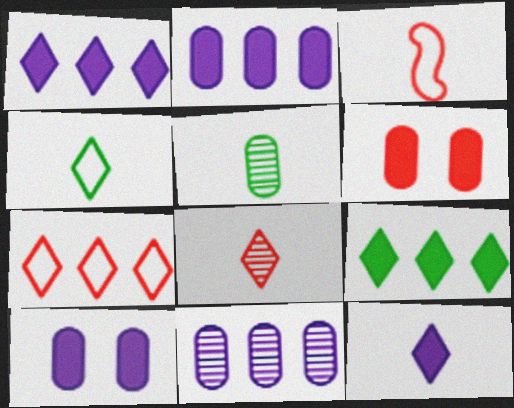[[3, 5, 12], 
[4, 8, 12]]